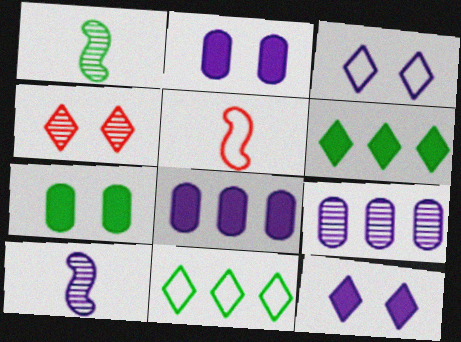[[1, 4, 9], 
[1, 7, 11], 
[3, 8, 10]]